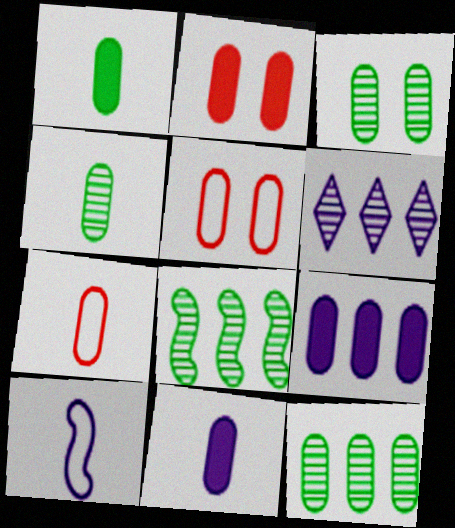[[1, 2, 9], 
[3, 4, 12], 
[3, 7, 9], 
[4, 5, 9], 
[4, 7, 11], 
[5, 11, 12]]